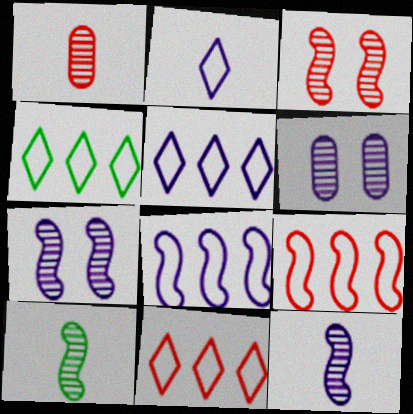[[4, 5, 11]]